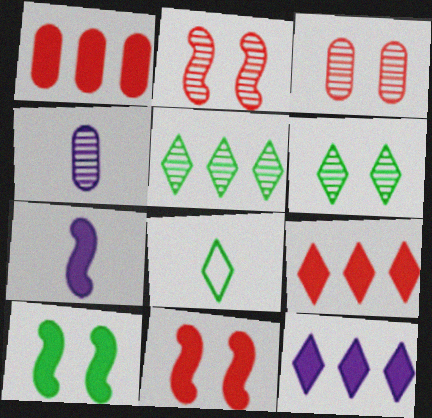[[2, 4, 5]]